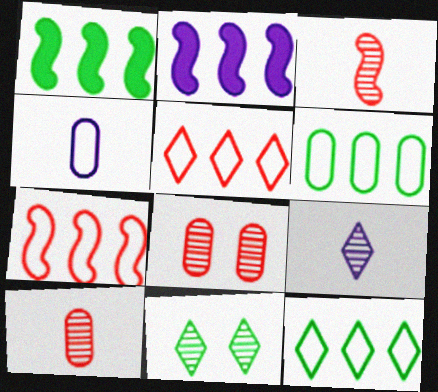[]